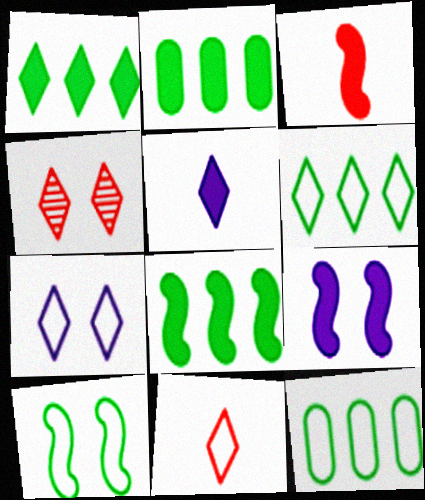[[1, 2, 8], 
[3, 8, 9], 
[4, 5, 6], 
[6, 7, 11]]